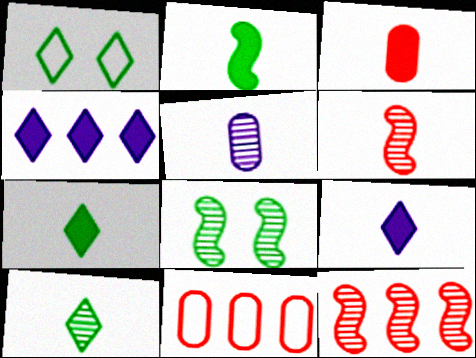[[2, 3, 9], 
[5, 6, 10], 
[8, 9, 11]]